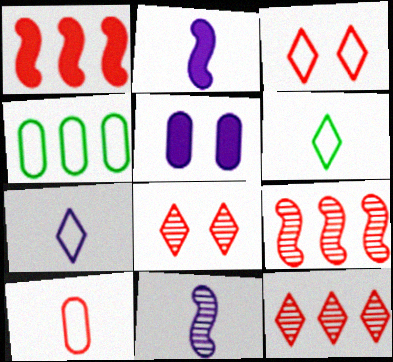[[1, 8, 10], 
[2, 4, 8], 
[5, 6, 9]]